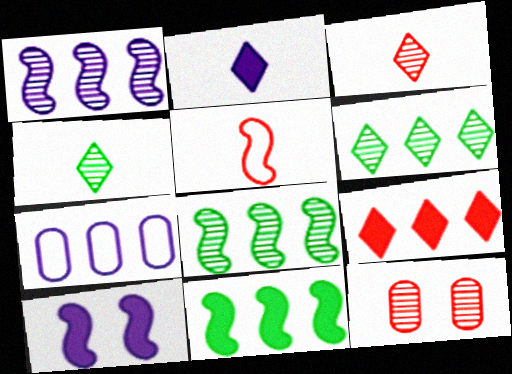[[1, 4, 12], 
[5, 8, 10], 
[5, 9, 12], 
[7, 8, 9]]